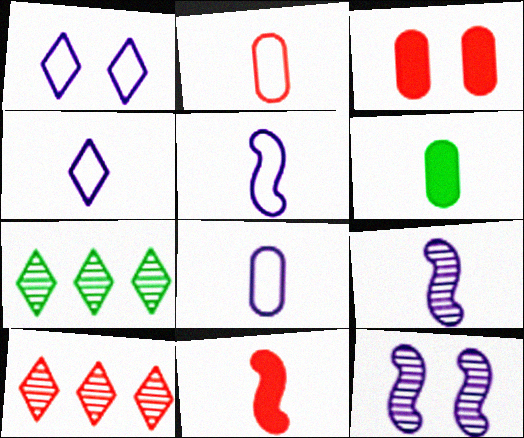[[3, 5, 7], 
[4, 5, 8]]